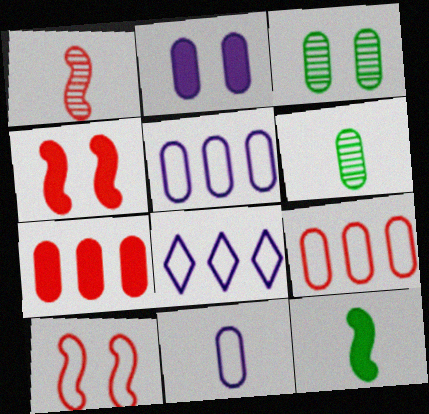[[2, 6, 9], 
[3, 7, 11], 
[4, 6, 8]]